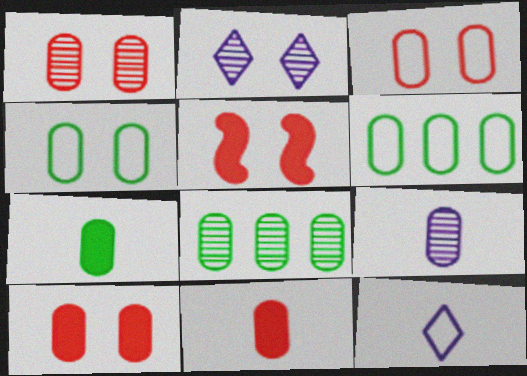[[1, 3, 10], 
[1, 8, 9], 
[2, 4, 5], 
[4, 7, 8], 
[5, 8, 12], 
[6, 9, 10]]